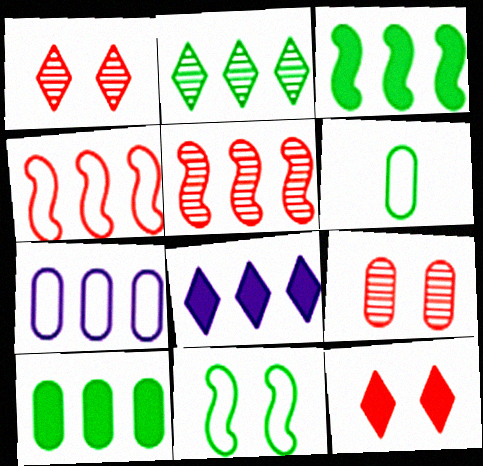[]